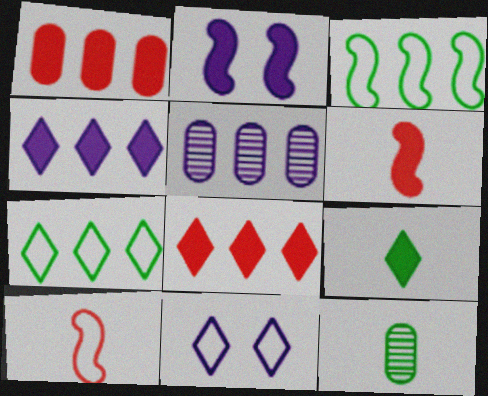[[1, 2, 9], 
[3, 5, 8]]